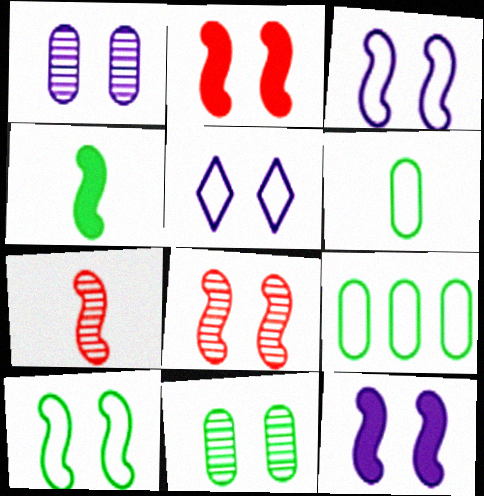[[1, 5, 12], 
[2, 5, 11], 
[8, 10, 12]]